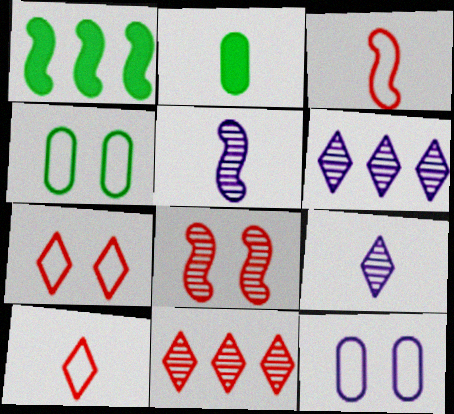[[2, 3, 9], 
[2, 5, 10]]